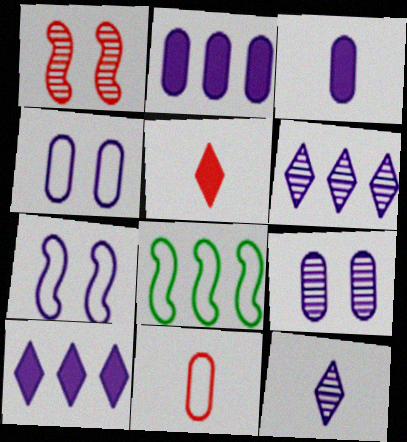[[2, 7, 12], 
[3, 6, 7], 
[5, 8, 9]]